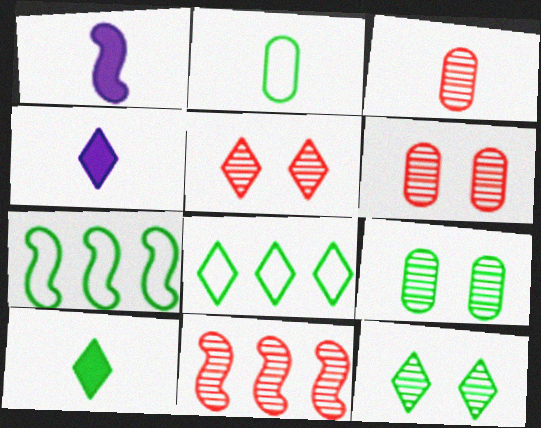[[1, 6, 8], 
[3, 5, 11], 
[4, 5, 8], 
[4, 6, 7], 
[7, 9, 10], 
[8, 10, 12]]